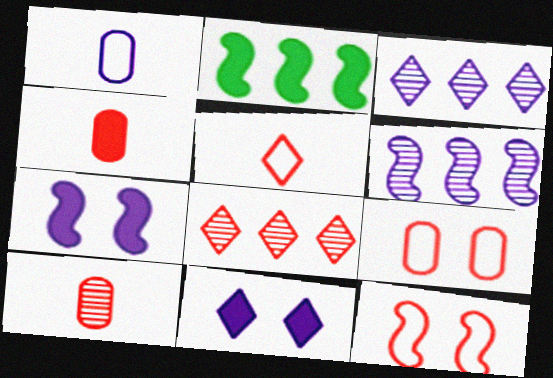[[1, 3, 7], 
[1, 6, 11], 
[2, 4, 11], 
[4, 8, 12]]